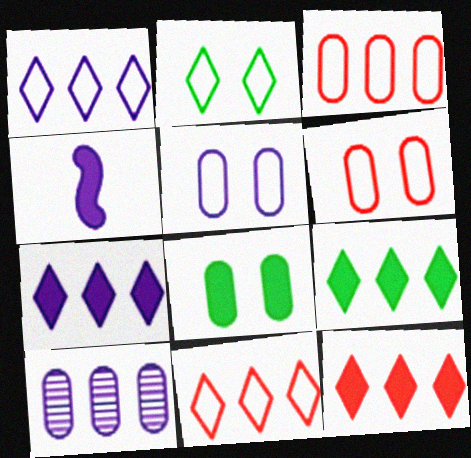[[4, 8, 12], 
[7, 9, 12]]